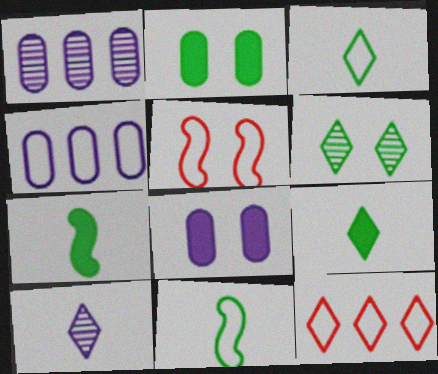[[1, 5, 9], 
[3, 4, 5], 
[5, 6, 8]]